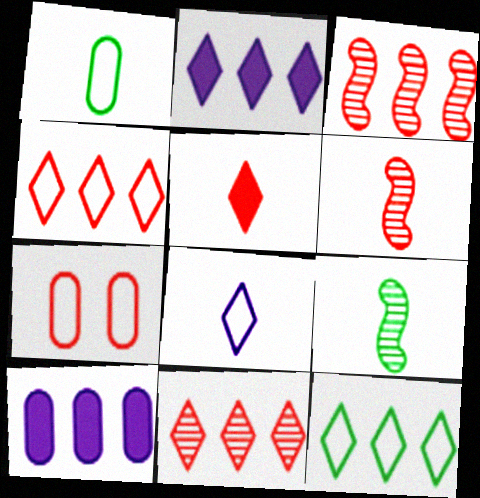[[2, 7, 9], 
[2, 11, 12], 
[3, 5, 7], 
[3, 10, 12]]